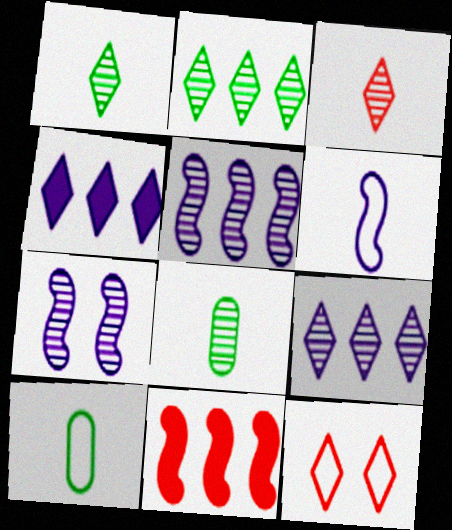[[1, 4, 12]]